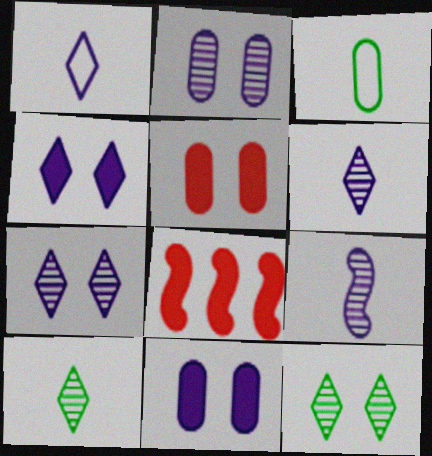[[3, 7, 8]]